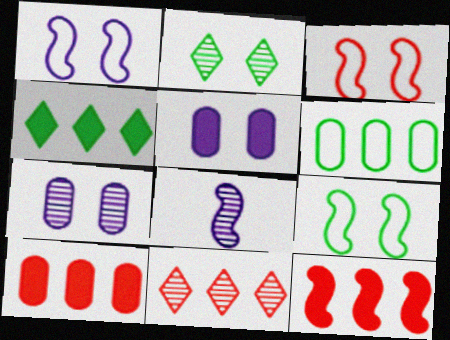[[1, 3, 9], 
[2, 3, 5], 
[8, 9, 12]]